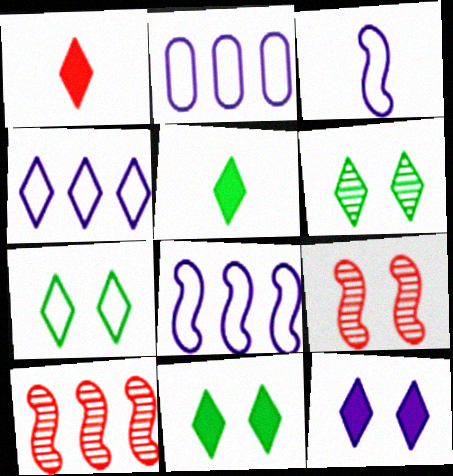[[1, 4, 6], 
[2, 4, 8], 
[2, 5, 9], 
[6, 7, 11]]